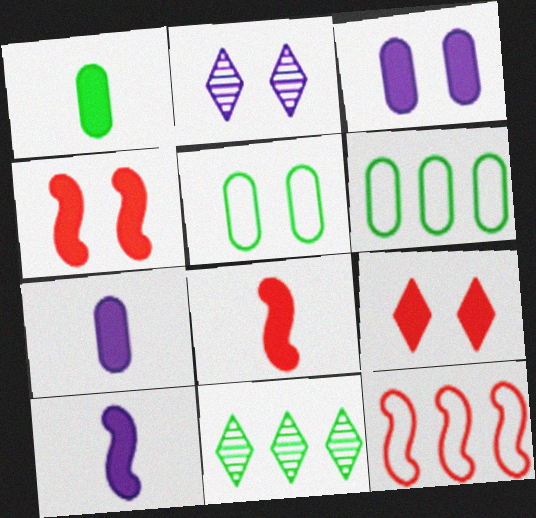[[1, 2, 12], 
[2, 4, 5], 
[2, 6, 8]]